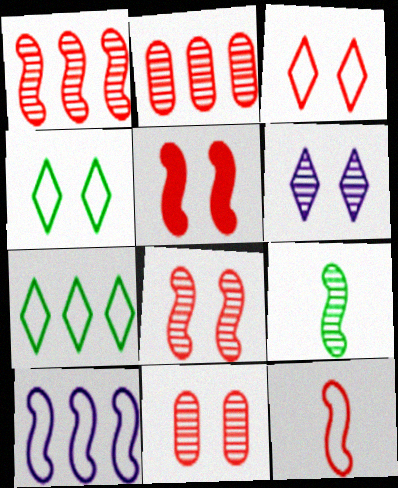[[1, 5, 12], 
[2, 6, 9], 
[3, 5, 11], 
[5, 9, 10]]